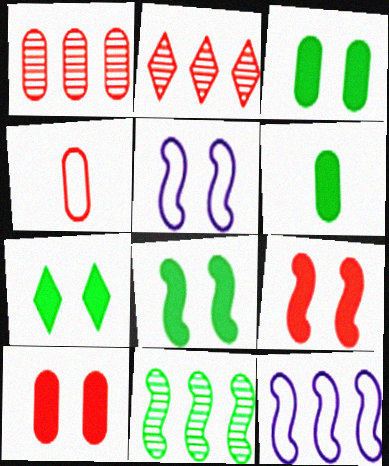[[1, 4, 10], 
[2, 4, 9], 
[2, 5, 6], 
[3, 7, 8]]